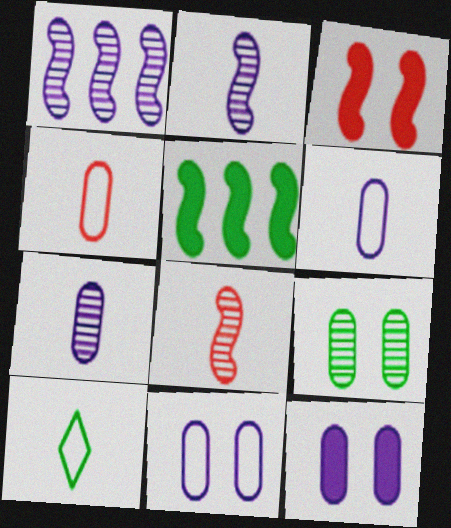[[5, 9, 10]]